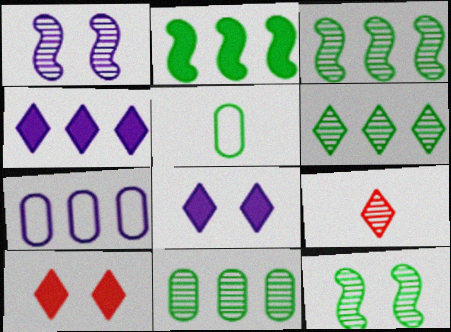[[1, 9, 11], 
[3, 6, 11]]